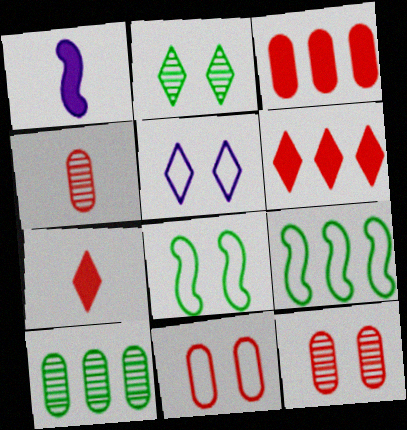[[3, 4, 11], 
[5, 8, 11]]